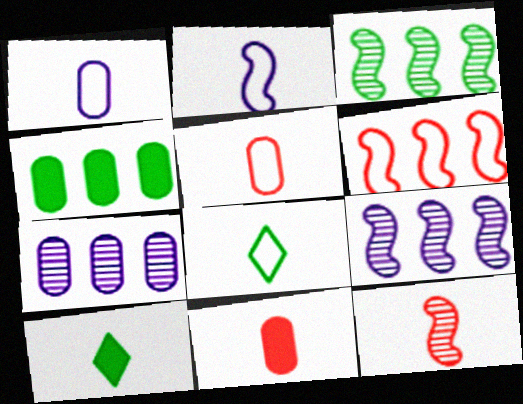[[1, 10, 12], 
[2, 5, 8]]